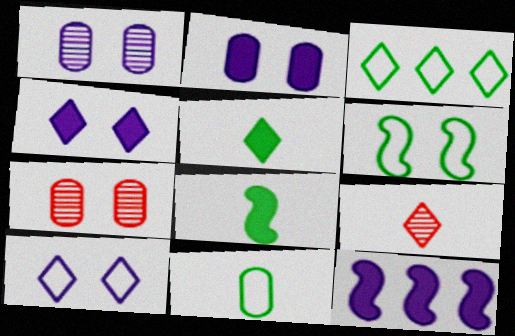[[3, 4, 9], 
[3, 6, 11], 
[4, 6, 7]]